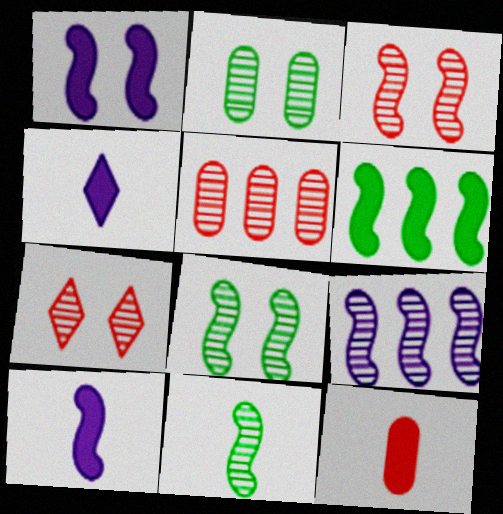[[3, 9, 11]]